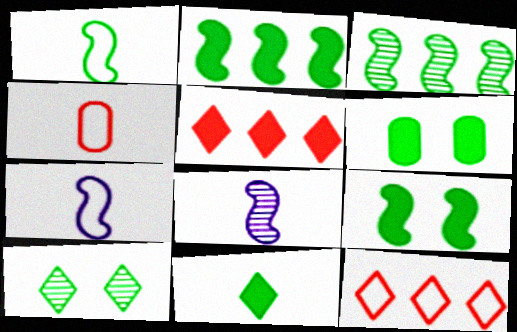[[1, 3, 9], 
[2, 6, 11], 
[4, 8, 11], 
[6, 8, 12]]